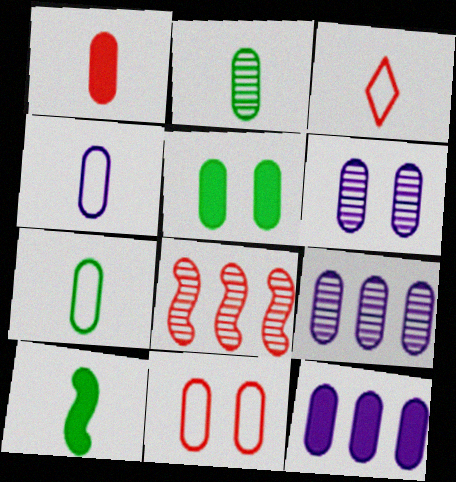[[1, 2, 4], 
[1, 5, 12], 
[2, 11, 12], 
[4, 6, 12], 
[5, 6, 11]]